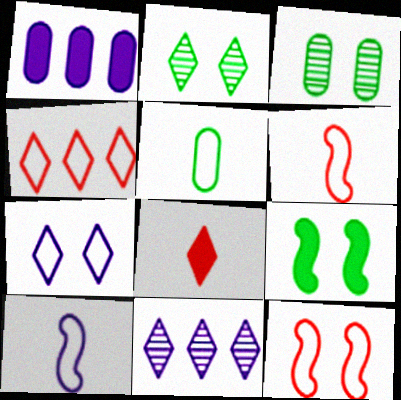[[1, 2, 6], 
[1, 8, 9]]